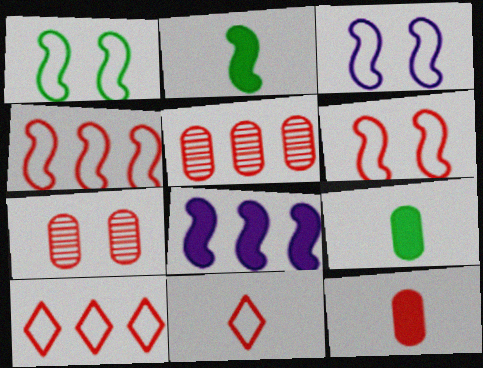[[1, 3, 6]]